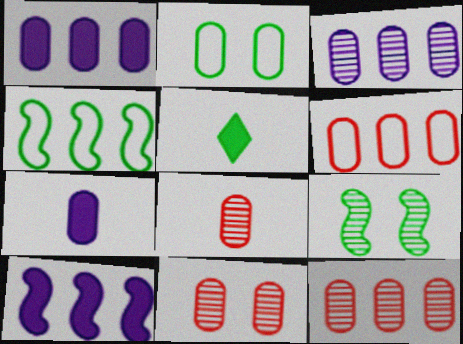[[1, 2, 8], 
[2, 7, 12], 
[8, 11, 12]]